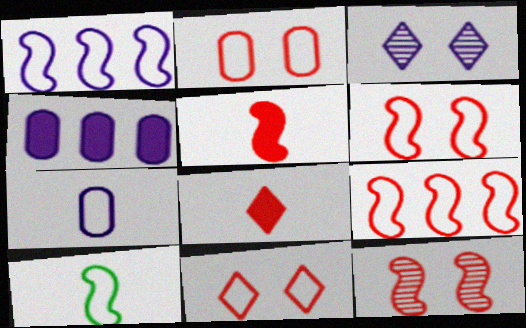[[1, 6, 10], 
[2, 6, 11], 
[5, 9, 12]]